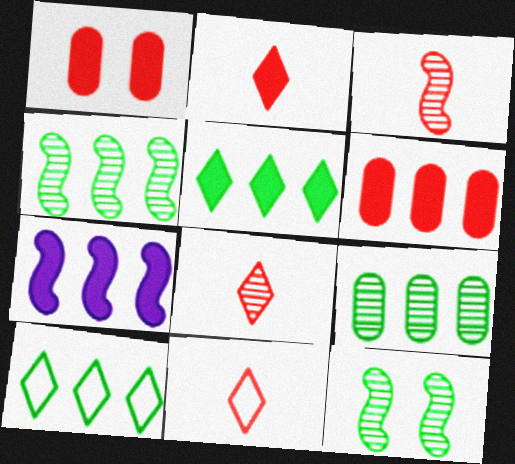[[2, 8, 11], 
[5, 6, 7]]